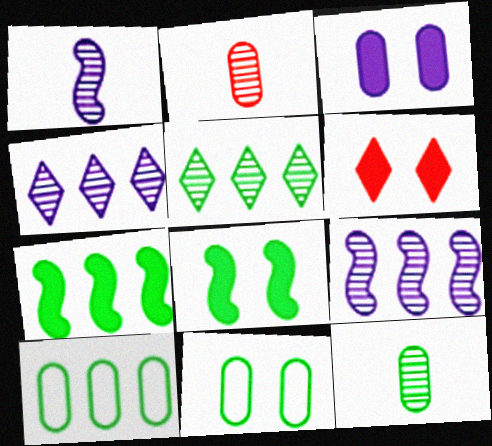[[1, 6, 10], 
[2, 3, 10], 
[3, 6, 8], 
[5, 7, 10]]